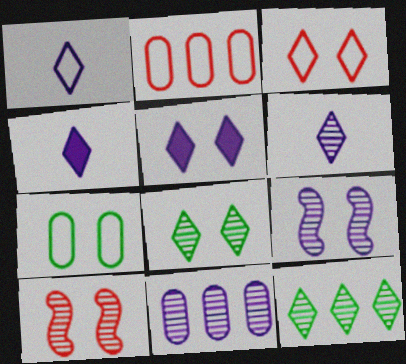[[1, 4, 6], 
[3, 4, 12], 
[3, 5, 8], 
[5, 7, 10], 
[6, 9, 11]]